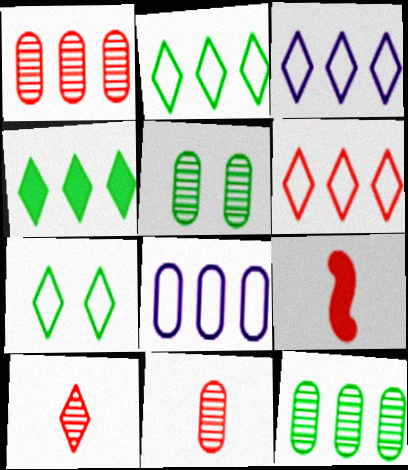[[2, 3, 6], 
[3, 5, 9]]